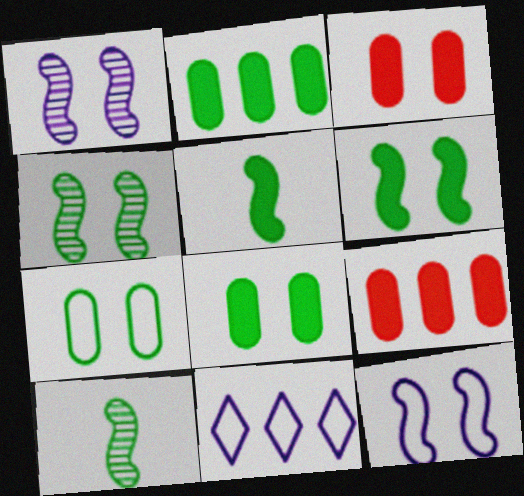[[3, 10, 11]]